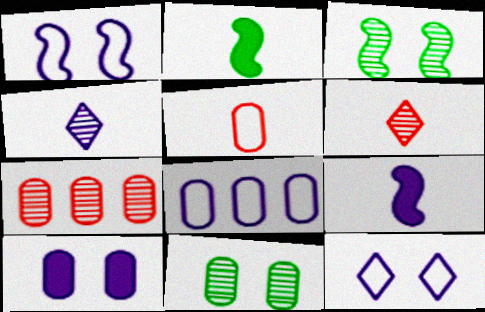[[2, 4, 5], 
[2, 7, 12], 
[3, 4, 7]]